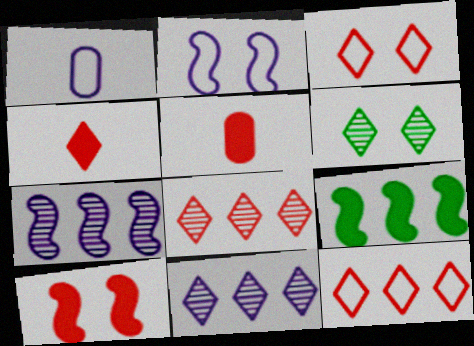[[3, 4, 8]]